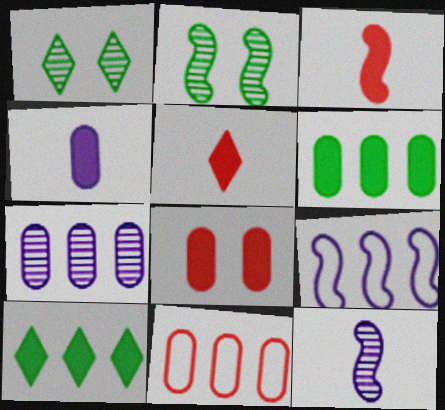[[2, 3, 9], 
[4, 6, 8], 
[6, 7, 11]]